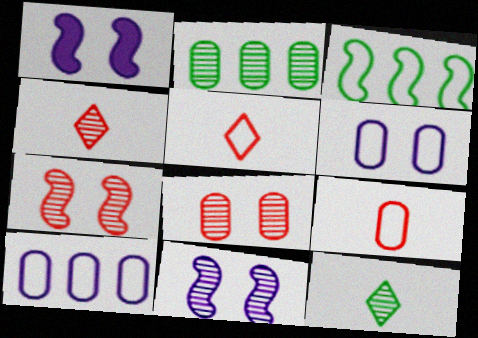[[1, 2, 5], 
[2, 4, 11], 
[3, 5, 6]]